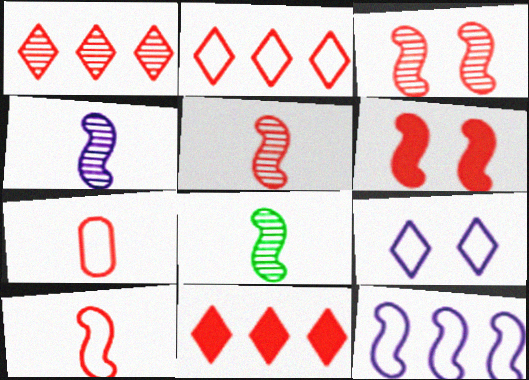[[1, 2, 11], 
[1, 6, 7], 
[3, 7, 11], 
[4, 5, 8], 
[6, 8, 12]]